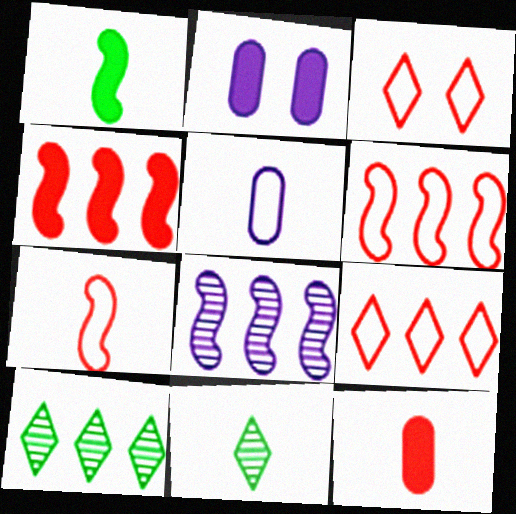[[2, 6, 11], 
[2, 7, 10]]